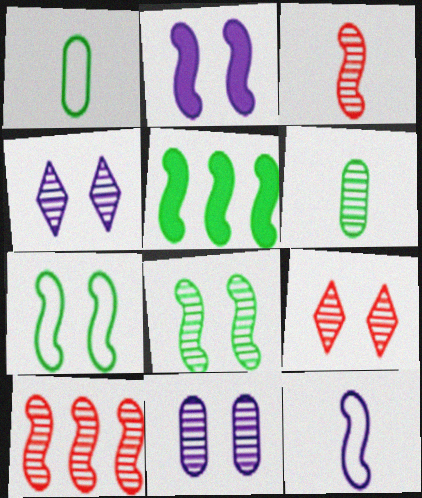[[4, 6, 10], 
[8, 9, 11]]